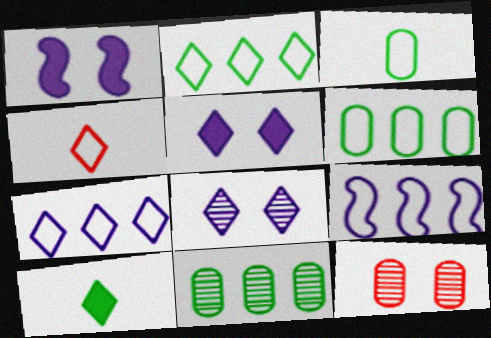[[1, 4, 11], 
[9, 10, 12]]